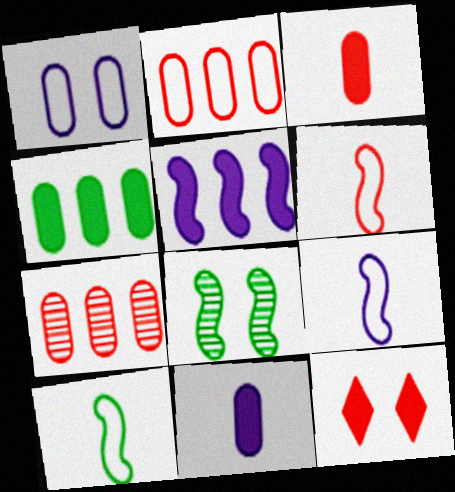[[1, 8, 12], 
[5, 6, 8], 
[6, 7, 12], 
[6, 9, 10]]